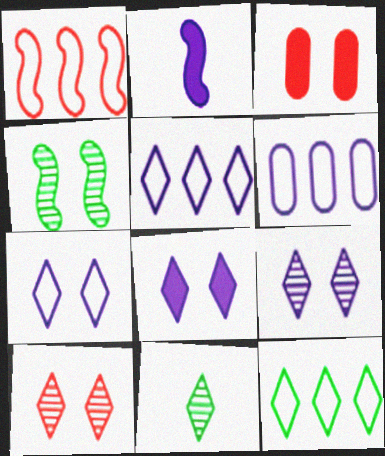[[1, 2, 4], 
[1, 6, 12], 
[2, 6, 9], 
[3, 4, 7], 
[7, 8, 9]]